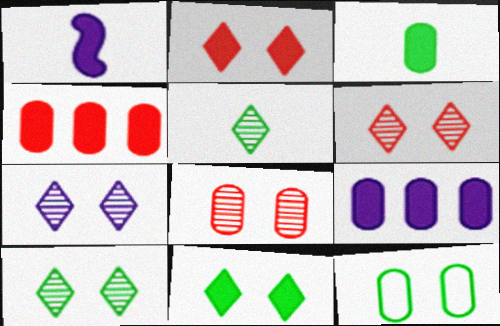[[1, 4, 11], 
[6, 7, 10]]